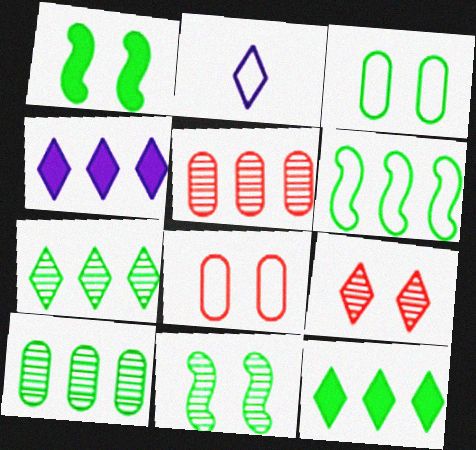[[1, 2, 5], 
[2, 6, 8], 
[2, 9, 12], 
[4, 5, 6], 
[6, 10, 12]]